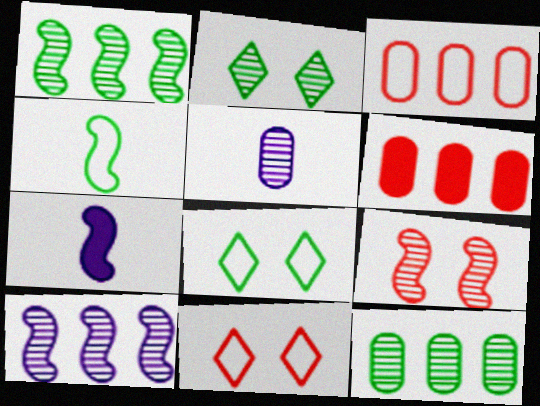[[2, 3, 7], 
[7, 11, 12]]